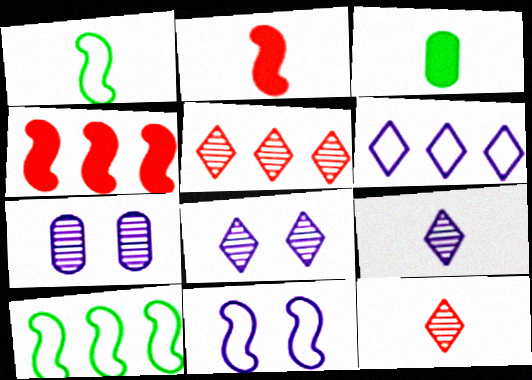[[3, 5, 11]]